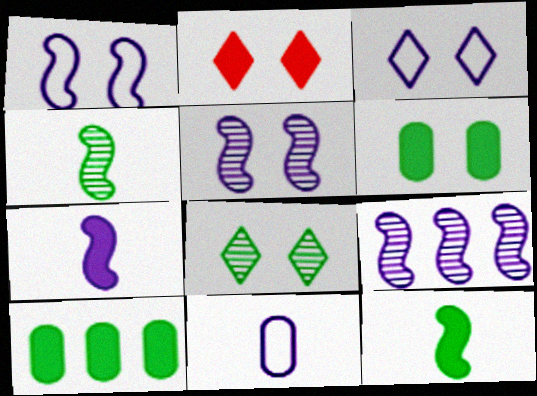[[1, 7, 9], 
[2, 3, 8], 
[2, 7, 10]]